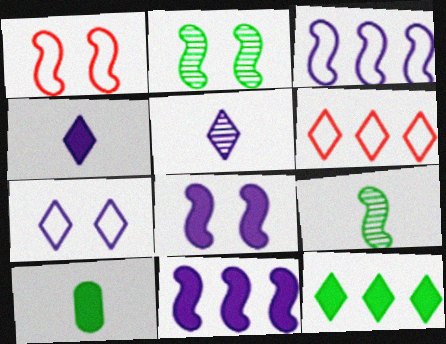[[1, 2, 8], 
[1, 9, 11]]